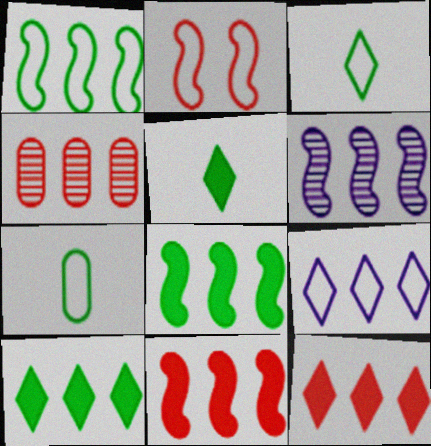[[1, 6, 11], 
[2, 7, 9], 
[4, 8, 9]]